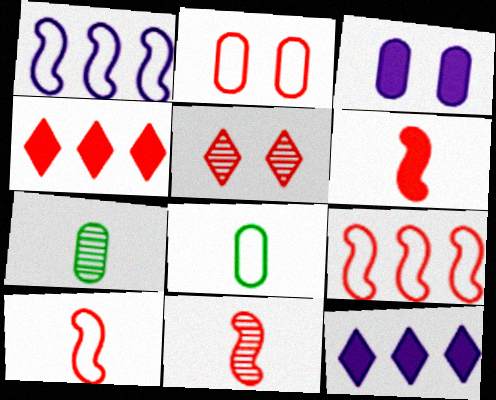[[2, 4, 11], 
[6, 10, 11]]